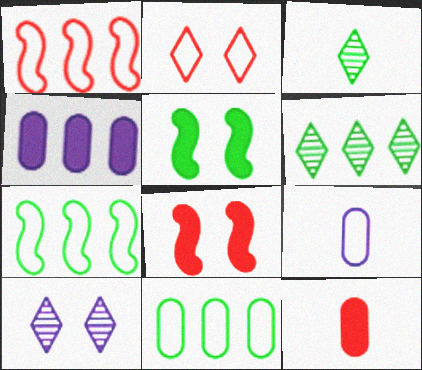[[1, 4, 6], 
[2, 7, 9], 
[3, 5, 11], 
[6, 8, 9], 
[7, 10, 12]]